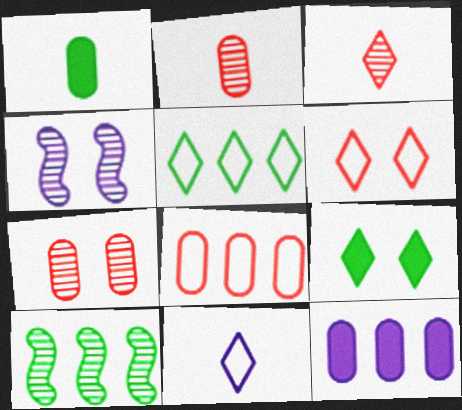[[4, 11, 12], 
[5, 6, 11]]